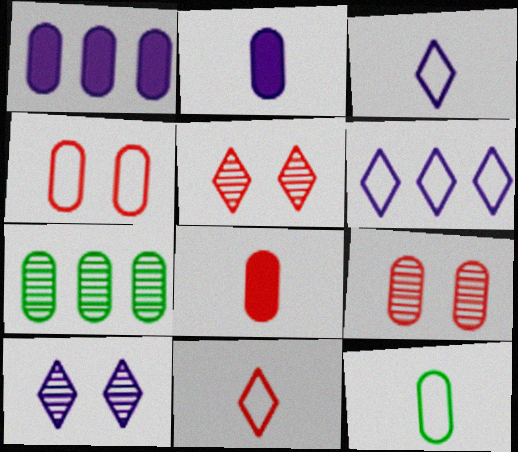[[1, 9, 12], 
[2, 4, 7]]